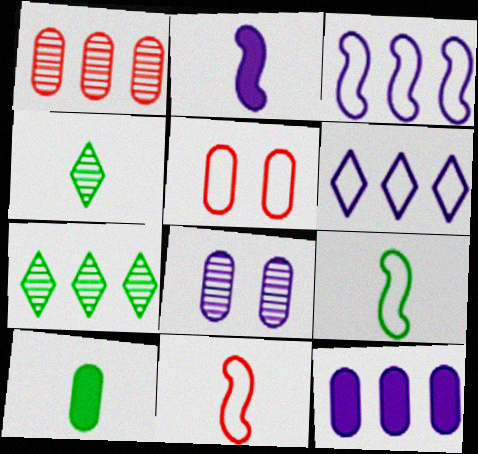[[2, 5, 7], 
[2, 6, 8], 
[4, 9, 10], 
[5, 6, 9]]